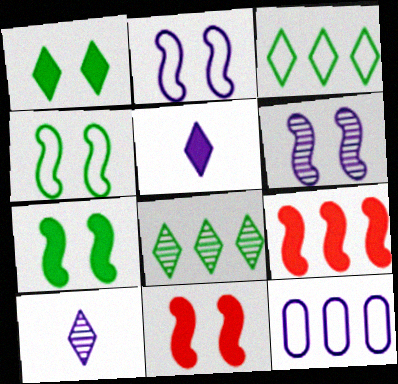[[4, 6, 11], 
[5, 6, 12], 
[8, 9, 12]]